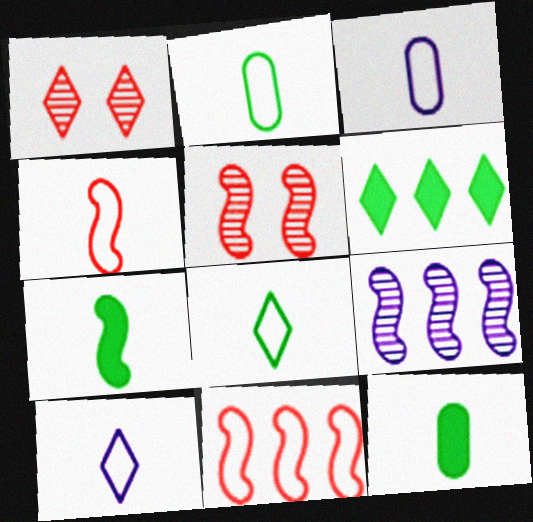[[1, 6, 10], 
[2, 4, 10], 
[3, 4, 8], 
[3, 5, 6]]